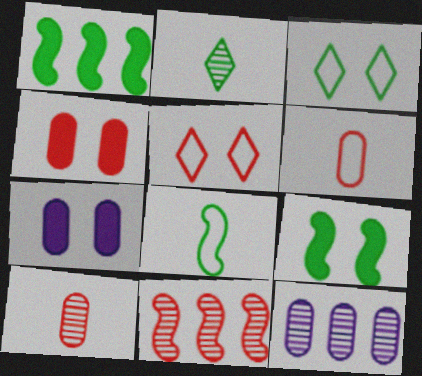[]